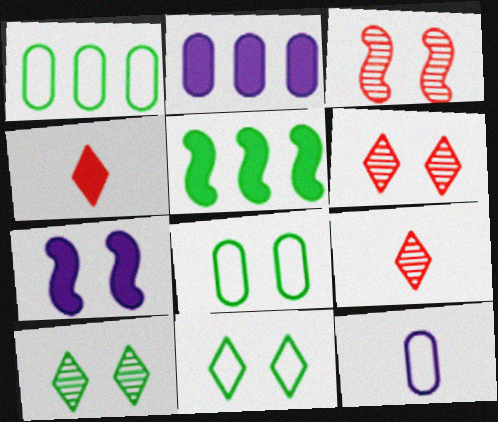[[1, 7, 9], 
[5, 6, 12], 
[6, 7, 8]]